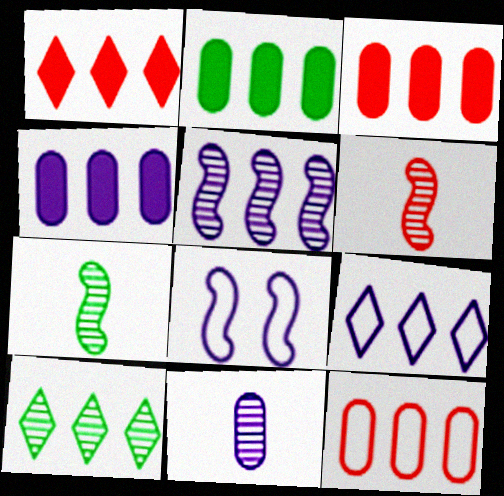[[1, 9, 10], 
[2, 3, 4], 
[4, 5, 9]]